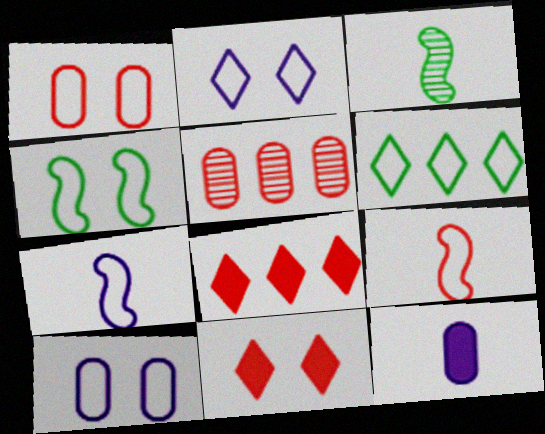[[1, 2, 4], 
[1, 6, 7], 
[3, 8, 10], 
[5, 9, 11], 
[6, 9, 10]]